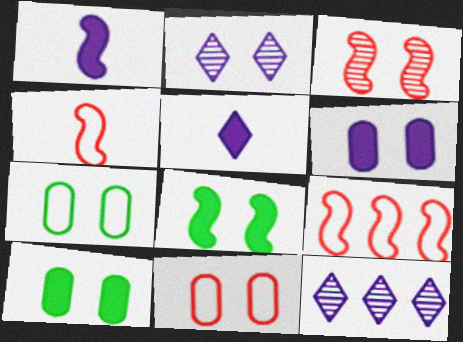[[2, 8, 11], 
[4, 10, 12]]